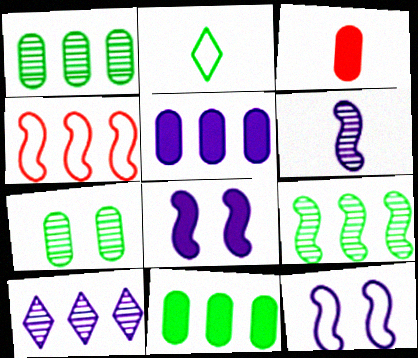[[2, 3, 6], 
[4, 10, 11]]